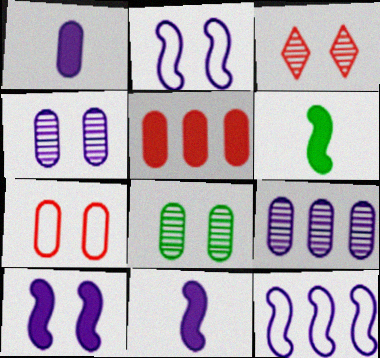[]